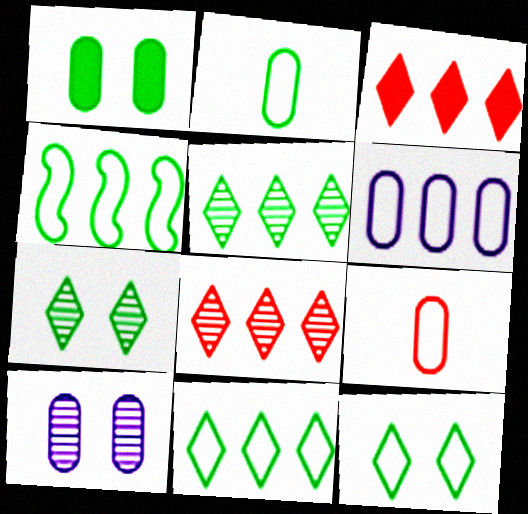[[2, 4, 12]]